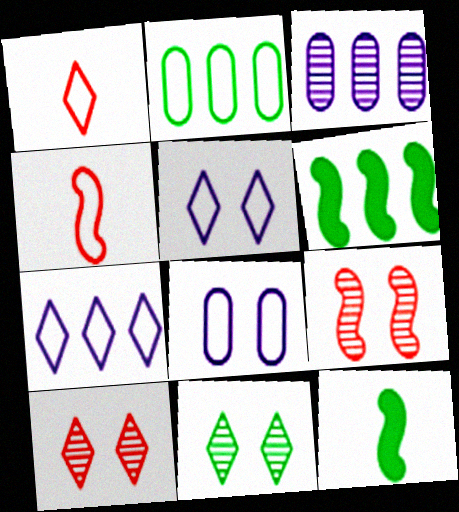[[2, 4, 5], 
[2, 11, 12]]